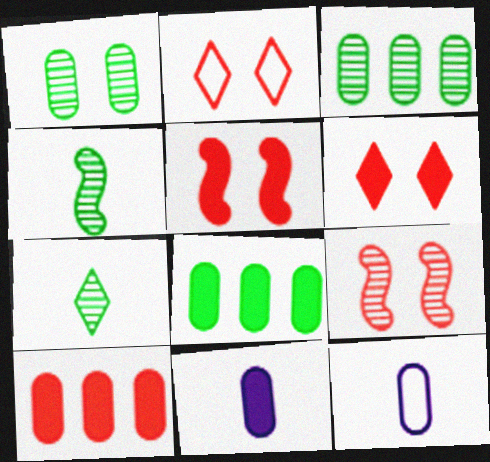[[1, 10, 12]]